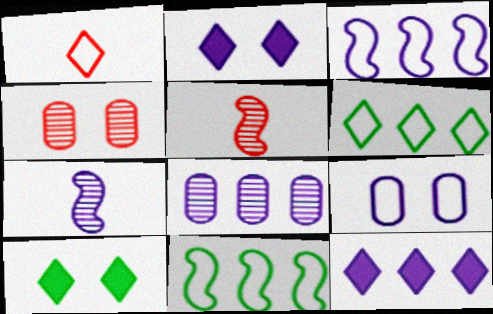[[1, 9, 11], 
[3, 8, 12], 
[7, 9, 12]]